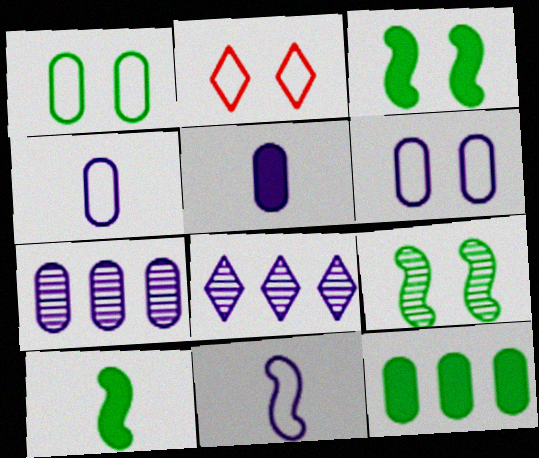[[2, 7, 10], 
[5, 6, 7]]